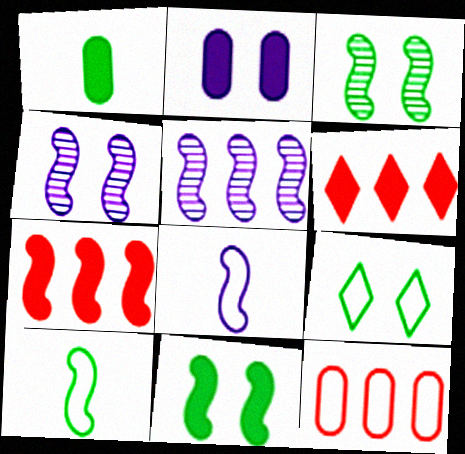[[3, 7, 8], 
[4, 7, 10], 
[8, 9, 12]]